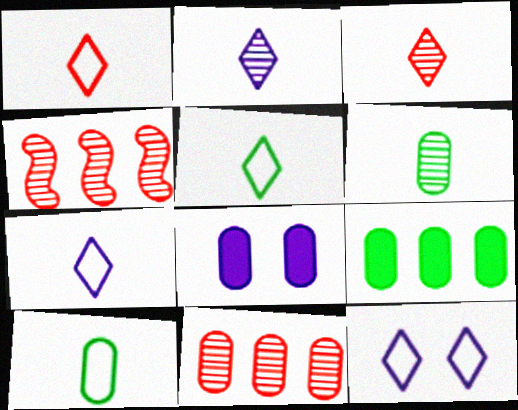[[1, 5, 7], 
[4, 5, 8], 
[8, 10, 11]]